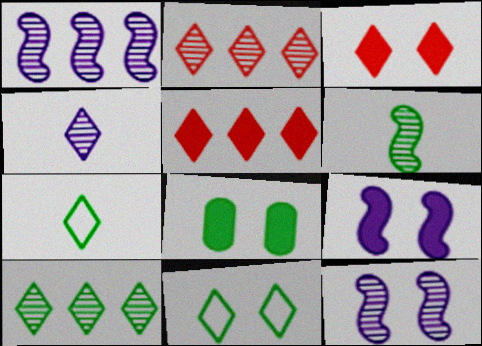[[3, 8, 9], 
[4, 5, 11]]